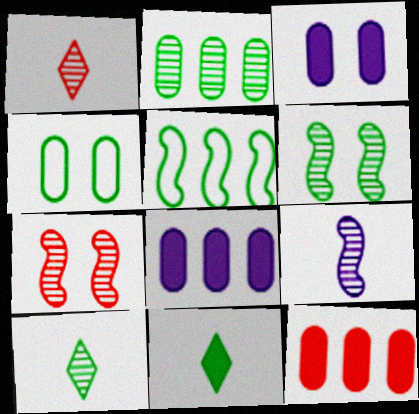[[1, 3, 5], 
[2, 6, 10]]